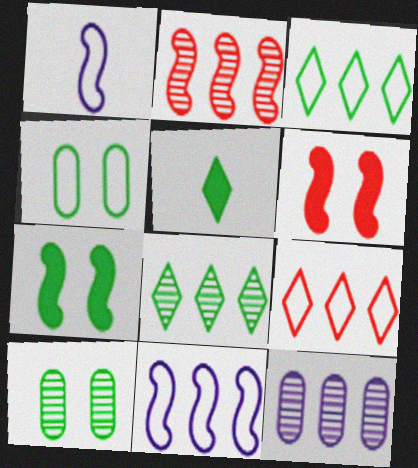[[1, 2, 7], 
[1, 4, 9], 
[2, 8, 12]]